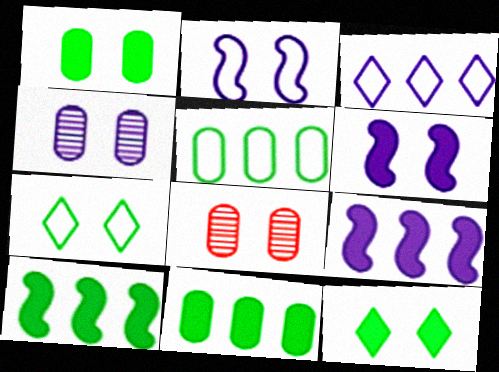[[2, 8, 12], 
[6, 7, 8]]